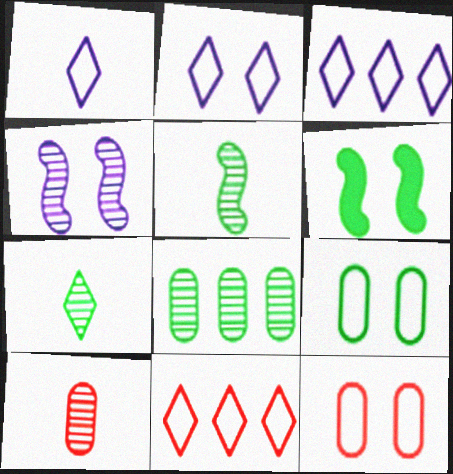[[1, 2, 3], 
[3, 6, 10]]